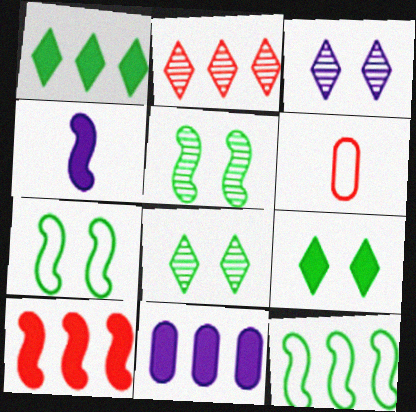[[1, 10, 11], 
[2, 11, 12]]